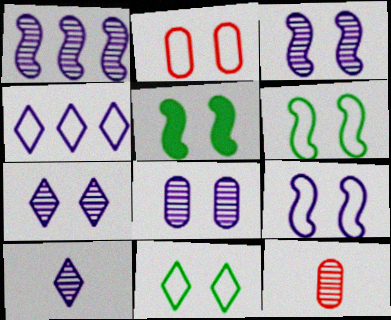[[1, 8, 10], 
[2, 5, 7], 
[2, 9, 11], 
[3, 7, 8], 
[4, 5, 12]]